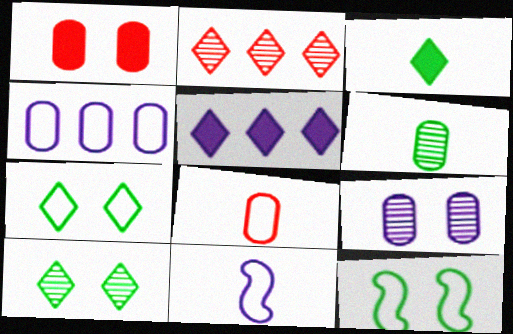[[1, 4, 6], 
[5, 9, 11]]